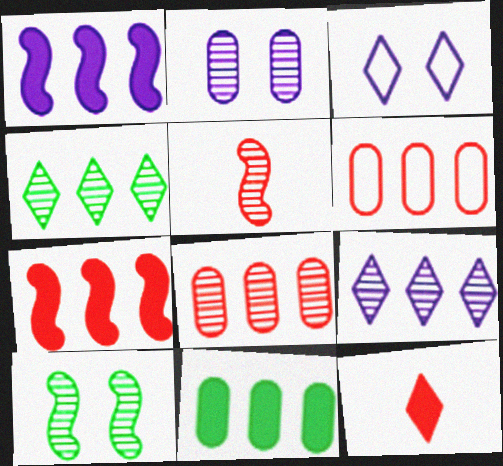[[1, 4, 6], 
[2, 4, 5], 
[3, 4, 12], 
[3, 5, 11]]